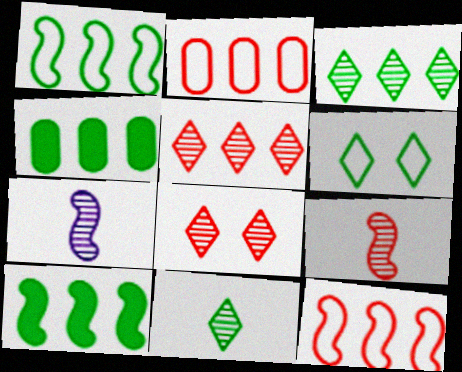[[1, 3, 4]]